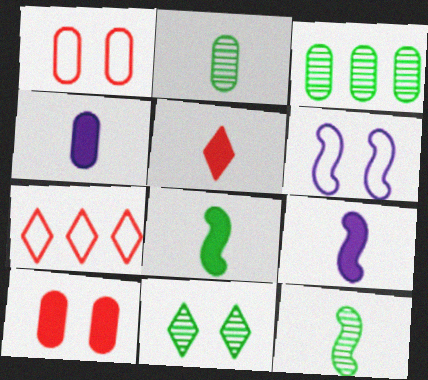[[1, 3, 4], 
[3, 5, 6], 
[3, 11, 12], 
[4, 5, 8], 
[6, 10, 11]]